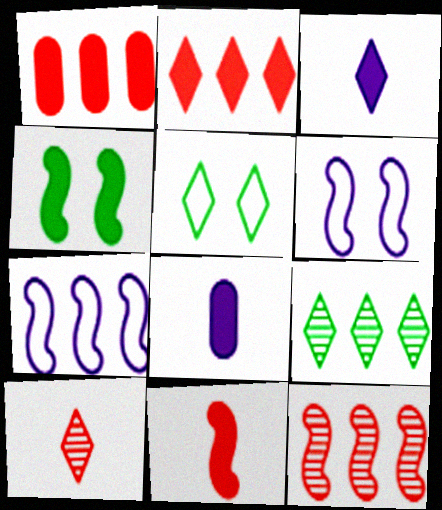[[1, 3, 4], 
[1, 7, 9], 
[2, 4, 8], 
[5, 8, 12]]